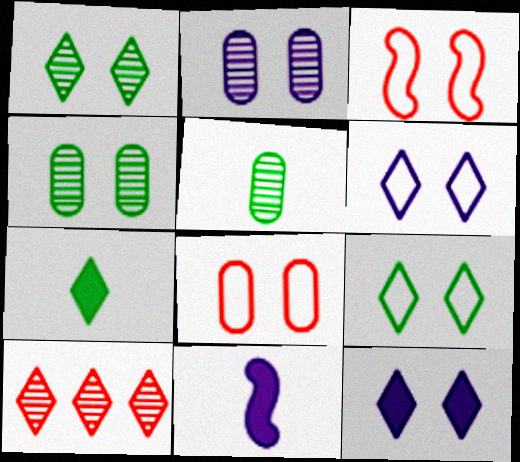[[3, 4, 12], 
[6, 7, 10]]